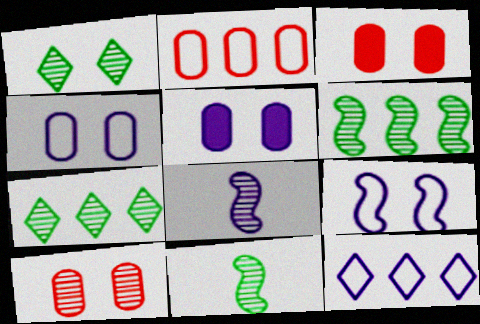[[1, 3, 9], 
[3, 11, 12], 
[5, 8, 12], 
[7, 8, 10]]